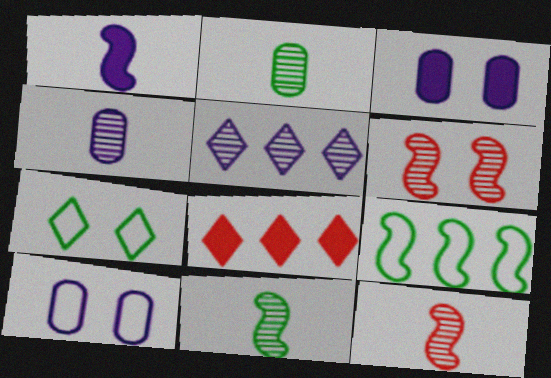[[1, 5, 10], 
[1, 6, 9], 
[2, 5, 6], 
[3, 6, 7], 
[8, 10, 11]]